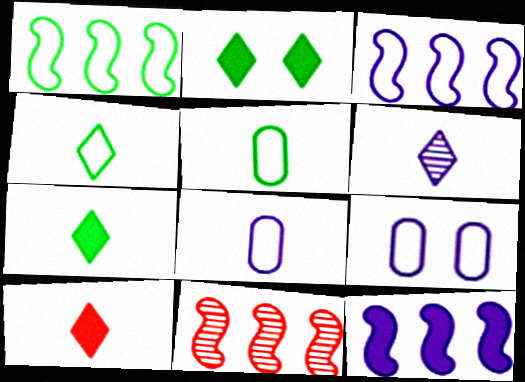[[1, 11, 12], 
[2, 8, 11], 
[4, 6, 10], 
[6, 9, 12], 
[7, 9, 11]]